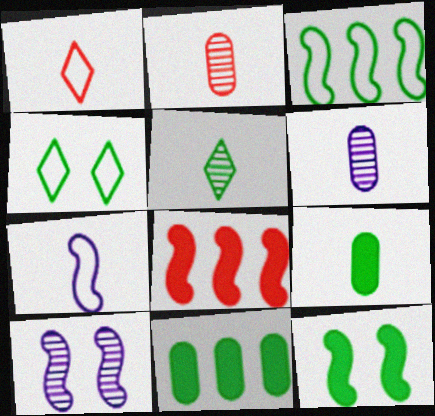[[1, 10, 11], 
[4, 6, 8]]